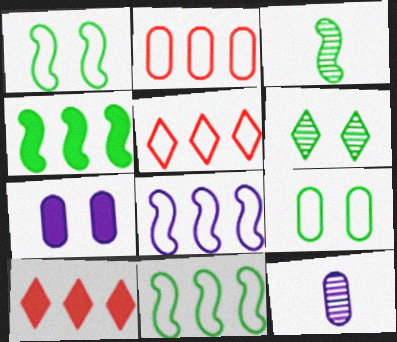[[1, 3, 4], 
[1, 10, 12], 
[3, 5, 7]]